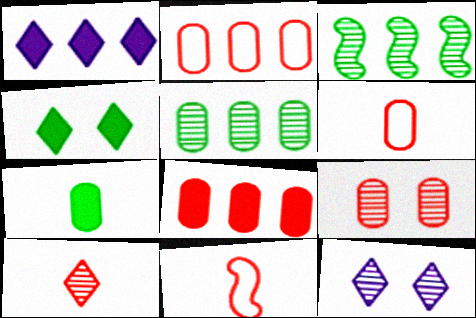[[1, 2, 3], 
[6, 8, 9]]